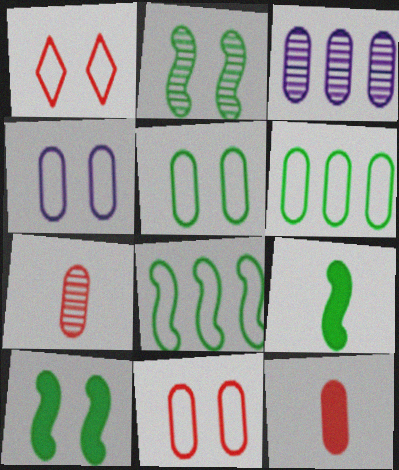[[1, 3, 9], 
[2, 8, 9], 
[3, 5, 12], 
[4, 5, 11]]